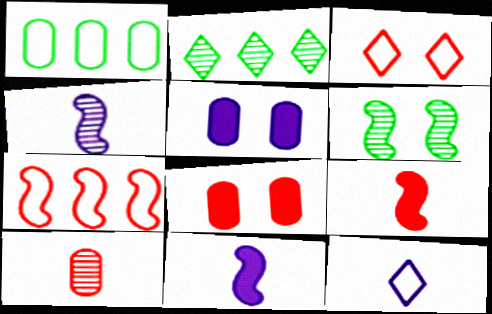[[1, 5, 10], 
[3, 5, 6], 
[6, 7, 11]]